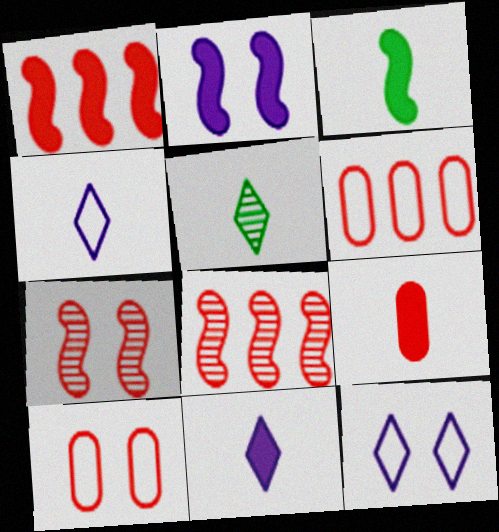[[1, 2, 3], 
[2, 5, 6], 
[3, 9, 11]]